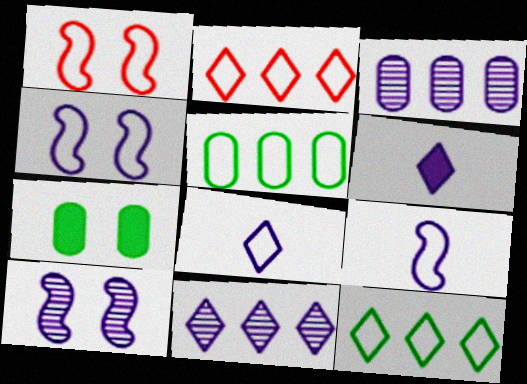[[1, 5, 8], 
[3, 4, 6]]